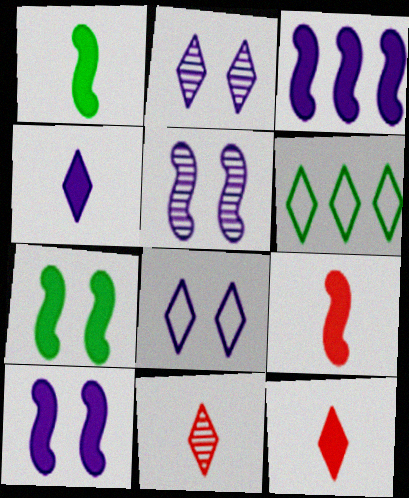[[2, 6, 12], 
[3, 7, 9]]